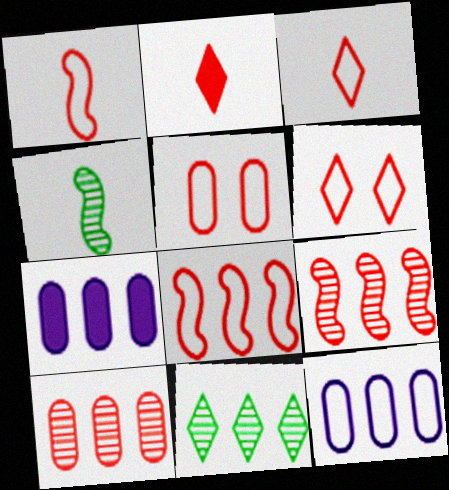[[2, 5, 9], 
[3, 5, 8], 
[4, 6, 7], 
[7, 8, 11]]